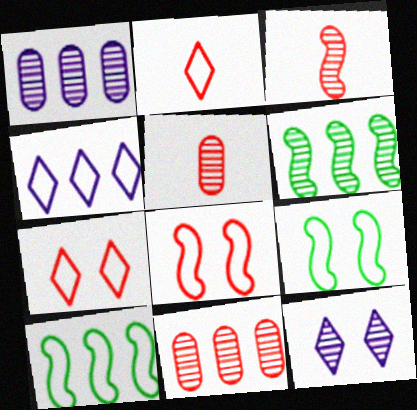[[5, 6, 12]]